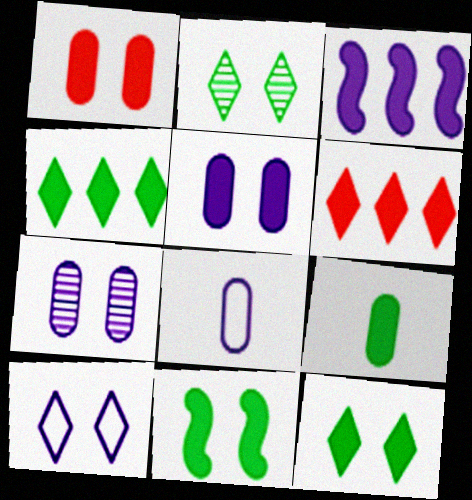[[4, 9, 11]]